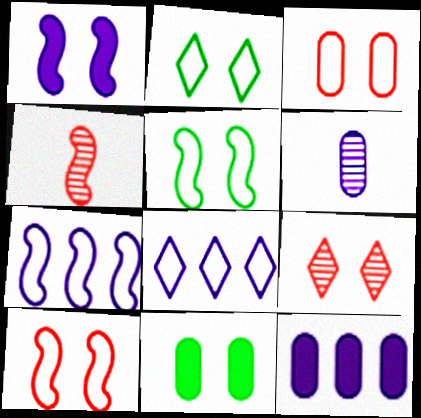[[1, 6, 8], 
[2, 4, 12], 
[4, 8, 11]]